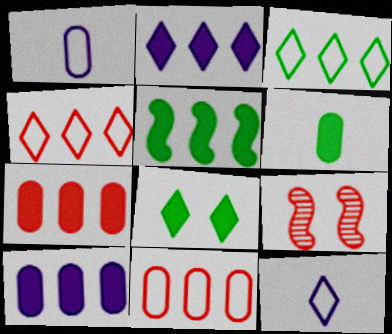[[2, 5, 7], 
[5, 6, 8]]